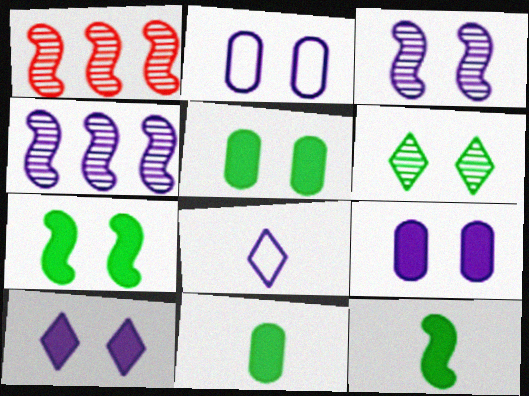[[1, 5, 8], 
[2, 3, 10], 
[4, 8, 9]]